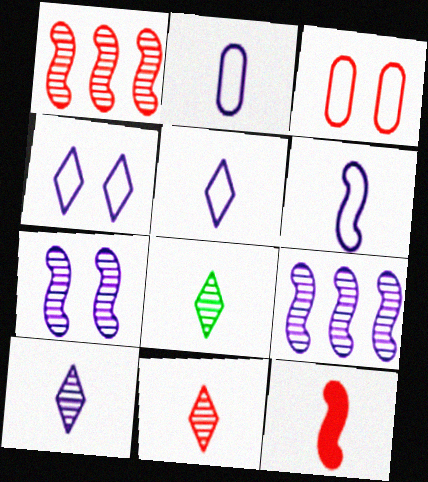[[2, 5, 6], 
[2, 8, 12], 
[8, 10, 11]]